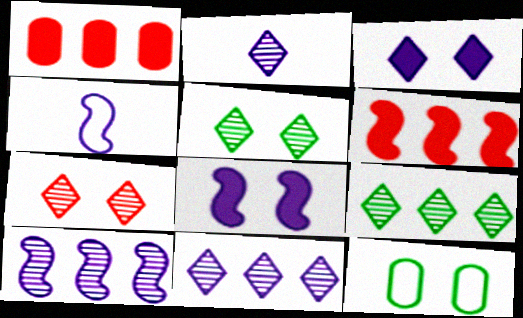[[1, 4, 5], 
[2, 6, 12], 
[2, 7, 9], 
[4, 8, 10], 
[7, 8, 12]]